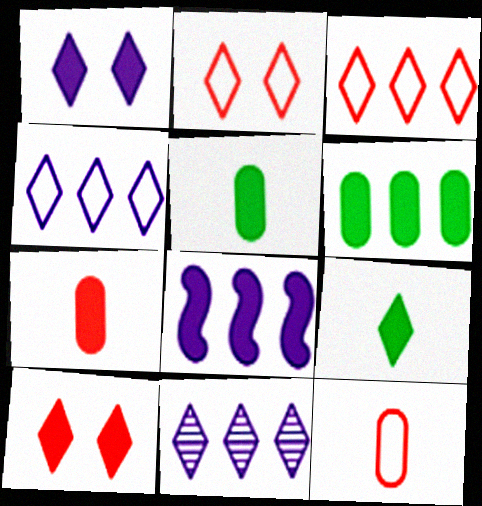[[2, 9, 11], 
[5, 8, 10]]